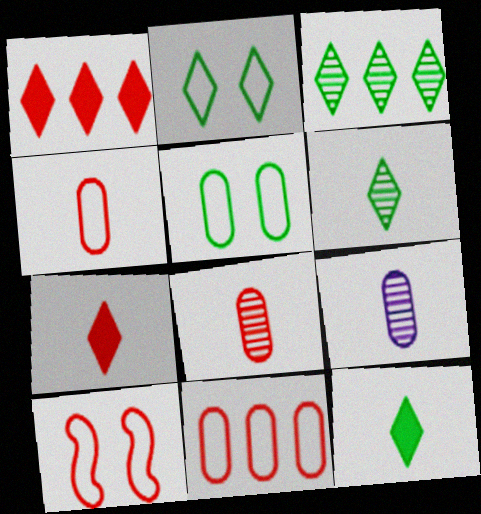[[1, 8, 10], 
[2, 3, 12]]